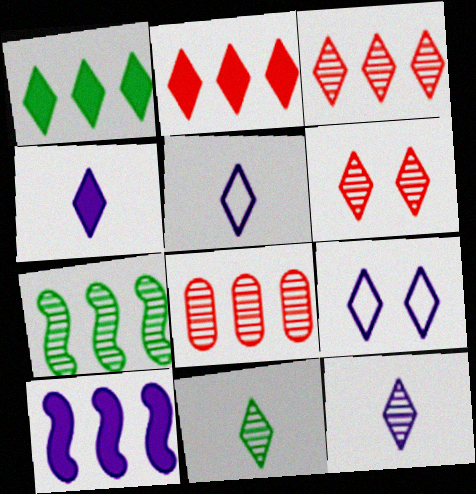[[1, 5, 6], 
[2, 9, 11], 
[4, 5, 12]]